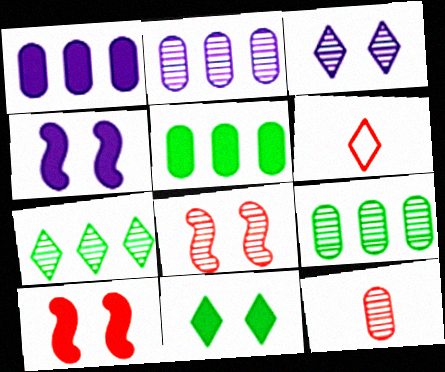[[4, 6, 9]]